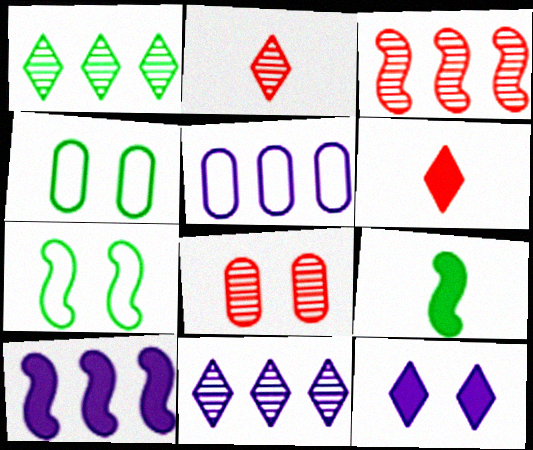[[1, 4, 9], 
[2, 3, 8], 
[2, 4, 10], 
[5, 10, 11], 
[7, 8, 12]]